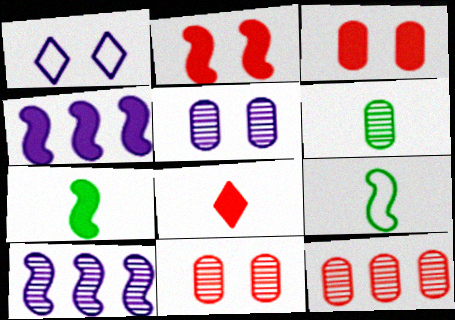[[1, 7, 12], 
[2, 4, 7], 
[2, 9, 10], 
[5, 6, 12]]